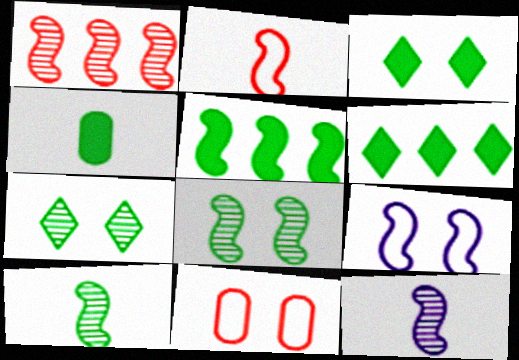[[1, 8, 12], 
[3, 4, 5], 
[6, 11, 12]]